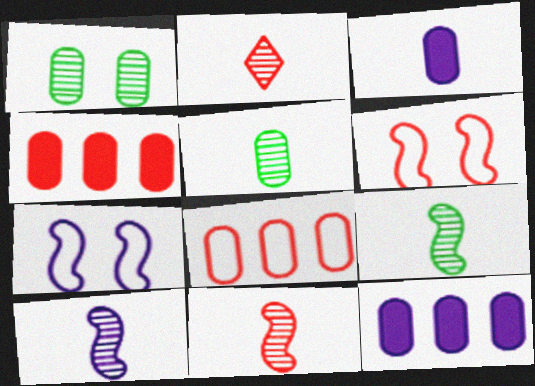[[1, 3, 8], 
[2, 4, 6], 
[2, 5, 10], 
[9, 10, 11]]